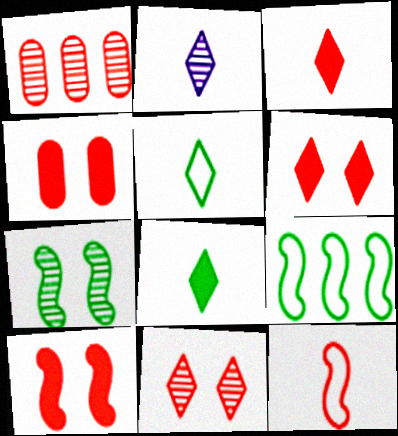[[1, 2, 7], 
[1, 6, 12], 
[2, 3, 5], 
[2, 4, 9], 
[4, 6, 10]]